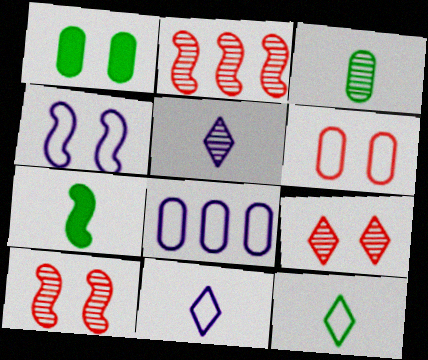[[1, 2, 11], 
[1, 4, 9], 
[2, 4, 7], 
[3, 7, 12], 
[4, 8, 11], 
[7, 8, 9]]